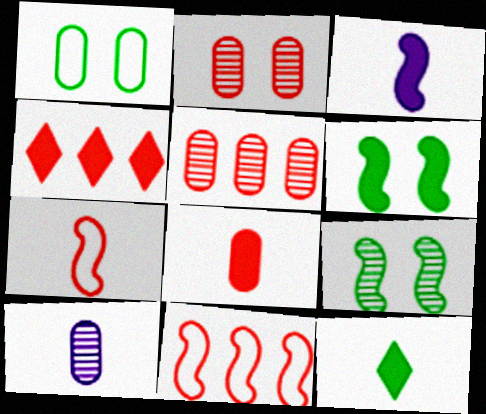[[2, 4, 7], 
[3, 8, 12], 
[3, 9, 11], 
[4, 5, 11], 
[7, 10, 12]]